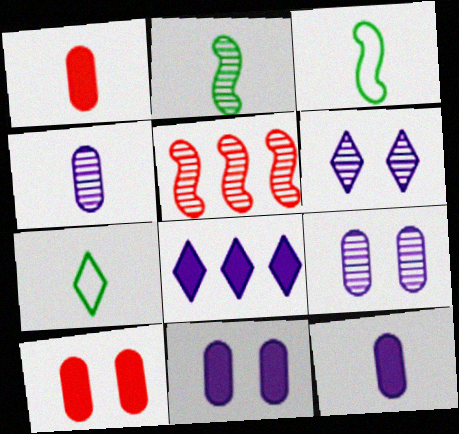[[5, 7, 11]]